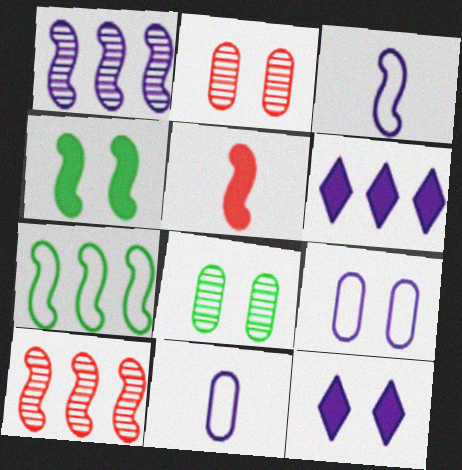[[1, 11, 12], 
[3, 4, 10]]